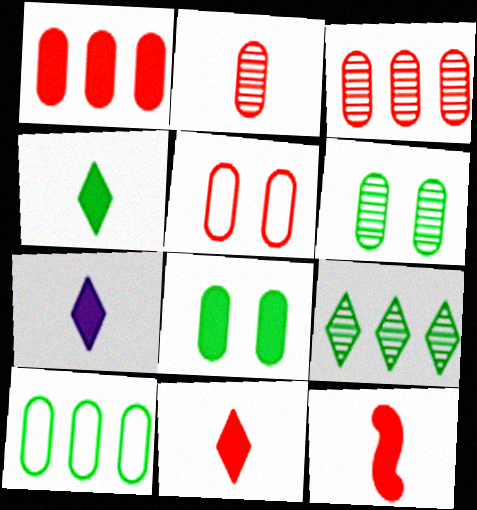[[1, 2, 5], 
[4, 7, 11]]